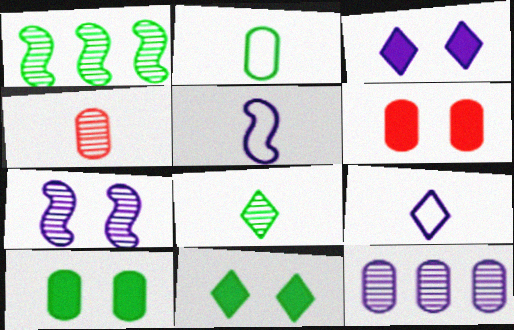[[1, 2, 11], 
[1, 6, 9], 
[2, 6, 12], 
[3, 5, 12]]